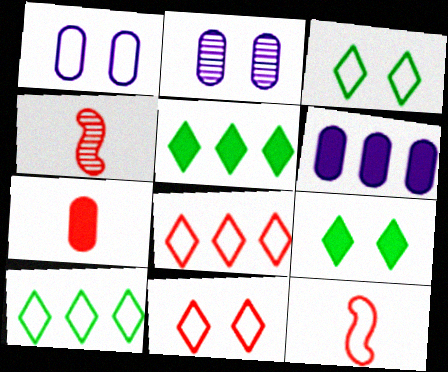[[1, 4, 5], 
[1, 10, 12], 
[2, 5, 12], 
[3, 4, 6]]